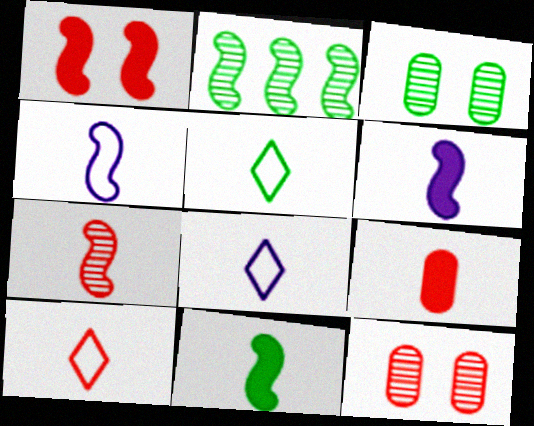[[1, 2, 4], 
[4, 7, 11], 
[5, 8, 10], 
[7, 9, 10]]